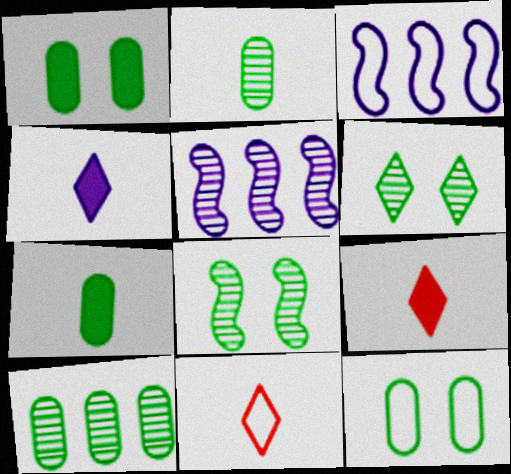[[1, 5, 11], 
[3, 11, 12], 
[5, 9, 12], 
[7, 10, 12]]